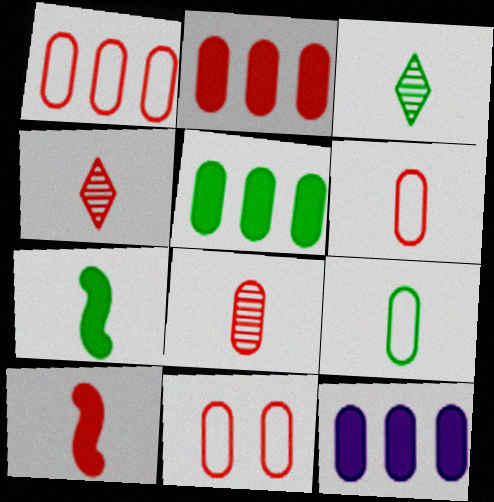[[1, 6, 11], 
[2, 5, 12], 
[2, 8, 11], 
[3, 7, 9], 
[4, 6, 10]]